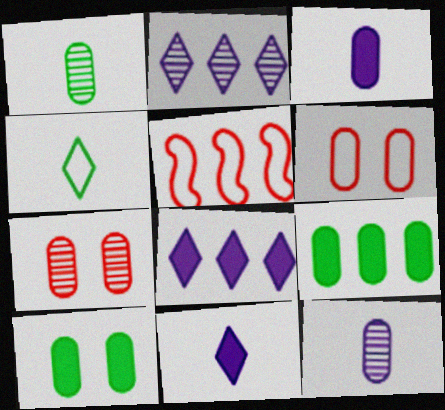[[2, 5, 9], 
[6, 9, 12]]